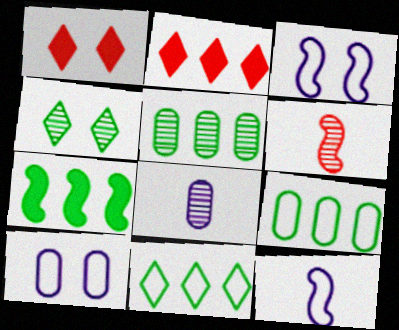[[1, 5, 12], 
[3, 6, 7], 
[5, 7, 11]]